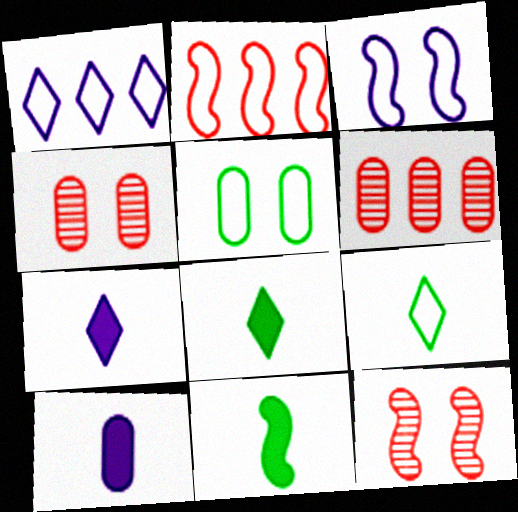[[1, 4, 11], 
[3, 6, 8], 
[5, 6, 10]]